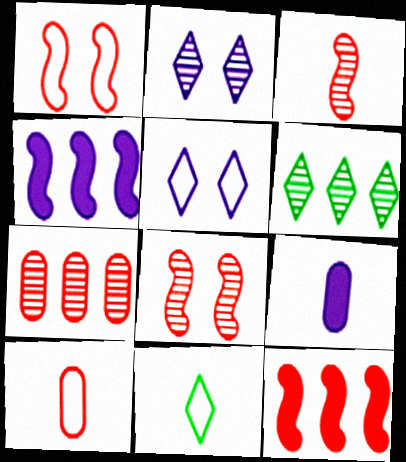[[1, 3, 12], 
[1, 6, 9], 
[3, 9, 11]]